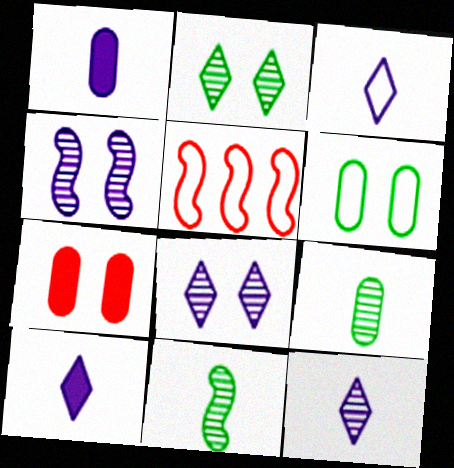[[1, 2, 5], 
[3, 5, 6], 
[3, 10, 12]]